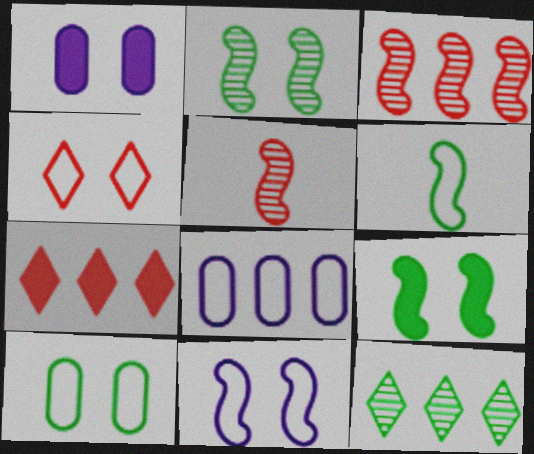[[1, 2, 4], 
[4, 6, 8], 
[4, 10, 11]]